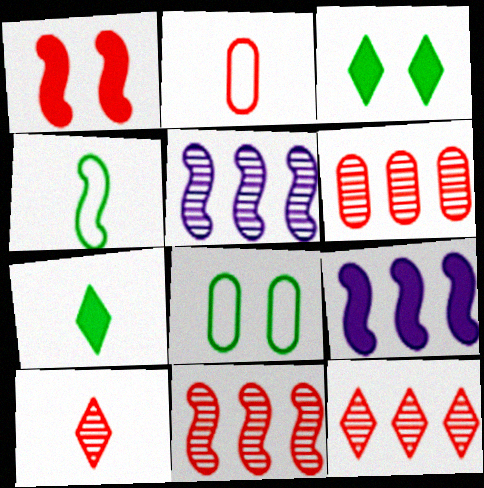[[1, 2, 12], 
[1, 4, 5], 
[2, 3, 5], 
[6, 11, 12], 
[8, 9, 10]]